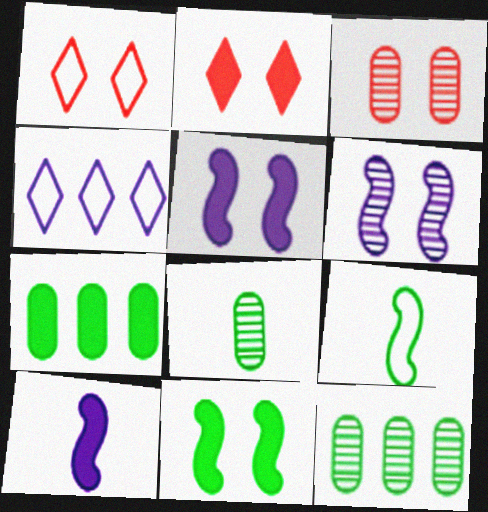[[1, 10, 12], 
[2, 7, 10]]